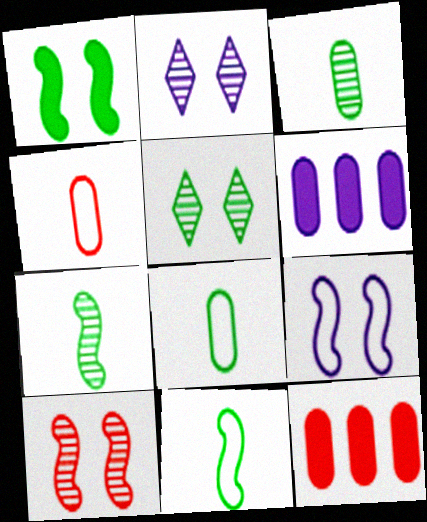[[1, 9, 10], 
[2, 11, 12]]